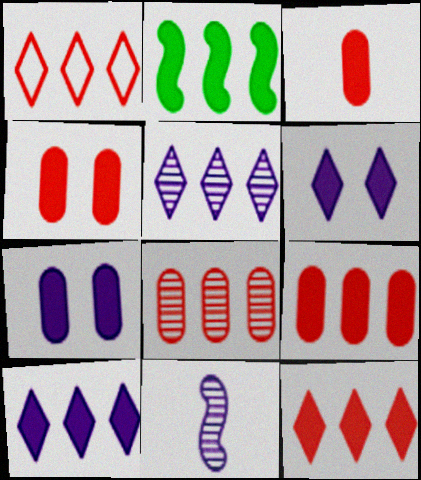[[2, 3, 6], 
[2, 9, 10], 
[3, 4, 9]]